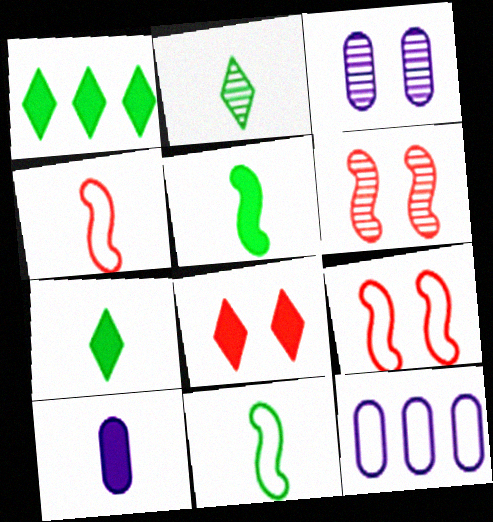[[1, 3, 4], 
[2, 4, 10], 
[3, 10, 12], 
[6, 7, 12]]